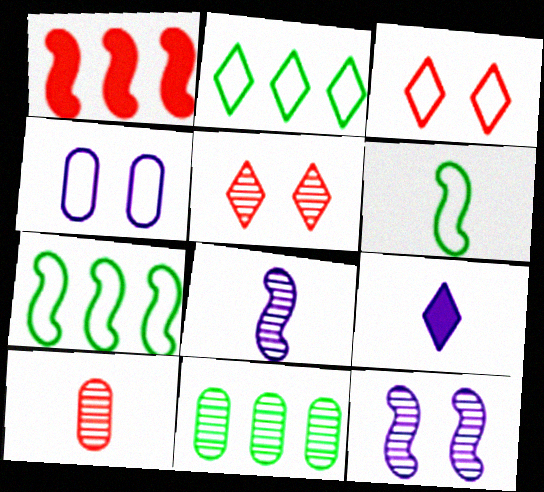[[1, 3, 10], 
[1, 6, 12], 
[2, 5, 9], 
[5, 8, 11], 
[6, 9, 10]]